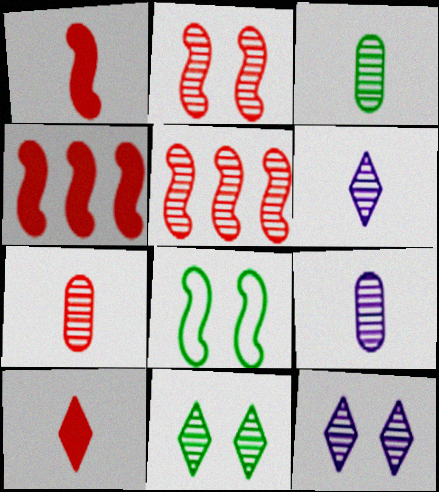[[3, 5, 12], 
[3, 7, 9], 
[5, 9, 11]]